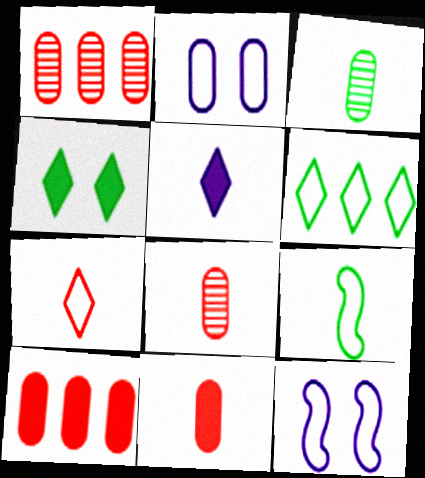[[2, 3, 10], 
[5, 8, 9]]